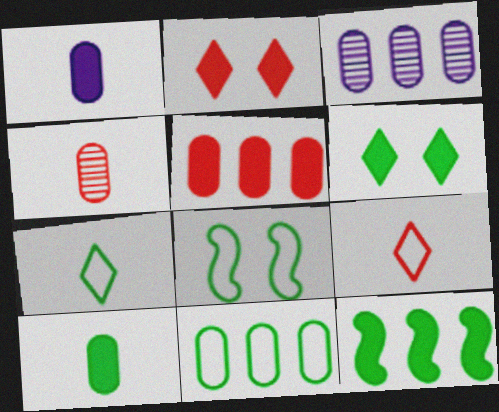[[1, 2, 12], 
[3, 5, 11], 
[6, 10, 12], 
[7, 8, 11]]